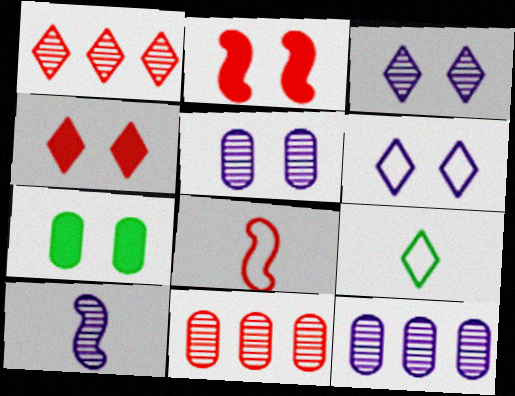[[2, 9, 12], 
[3, 10, 12], 
[4, 8, 11]]